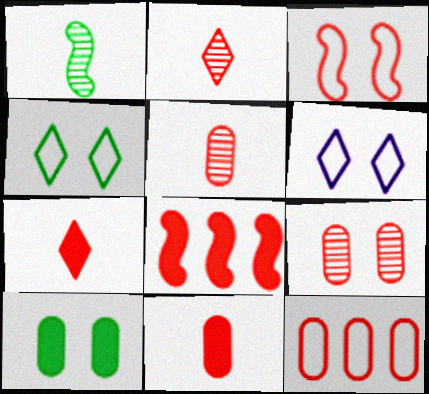[[9, 11, 12]]